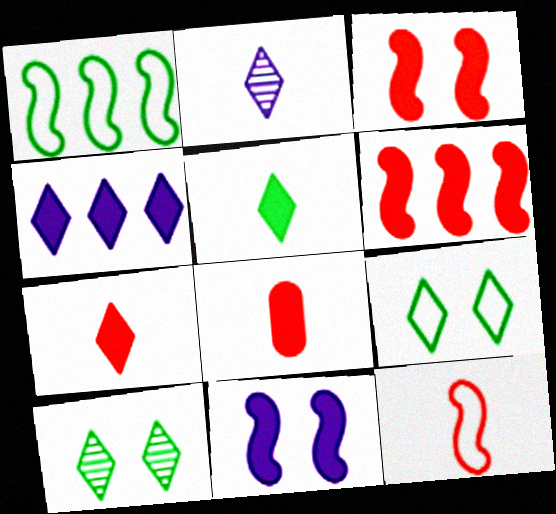[]